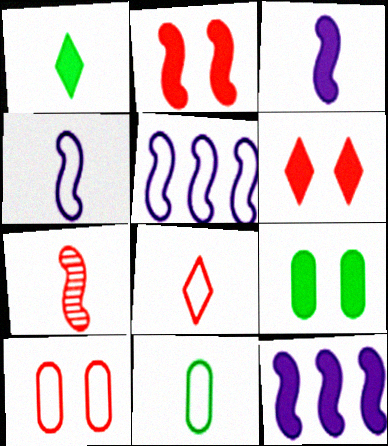[[4, 8, 11]]